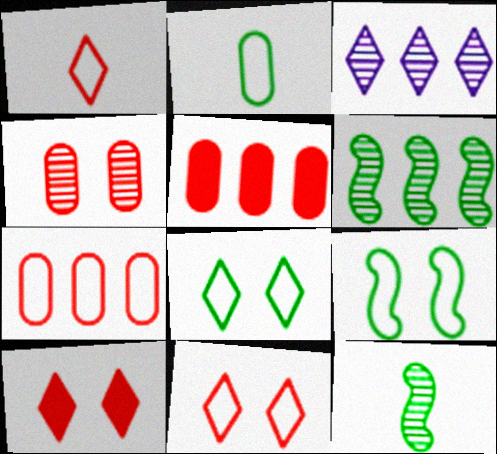[[3, 4, 12]]